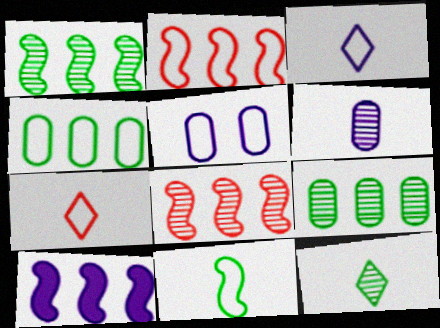[[1, 2, 10]]